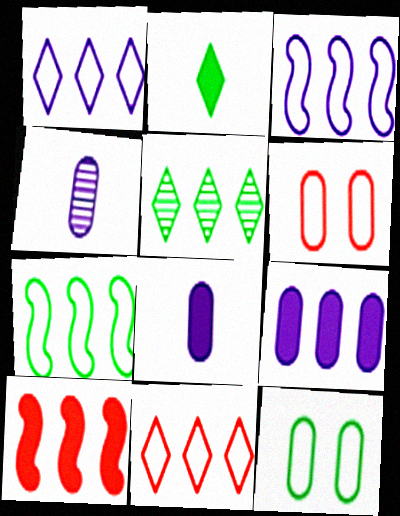[]